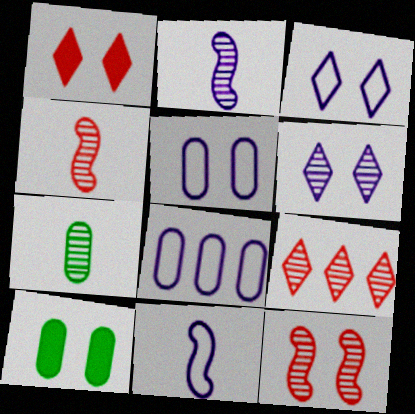[[3, 8, 11], 
[3, 10, 12], 
[9, 10, 11]]